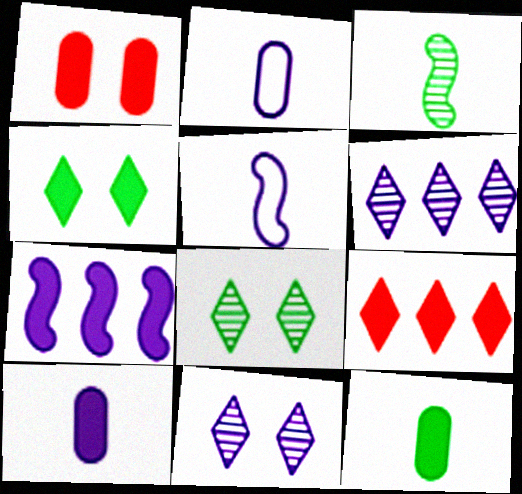[[2, 7, 11]]